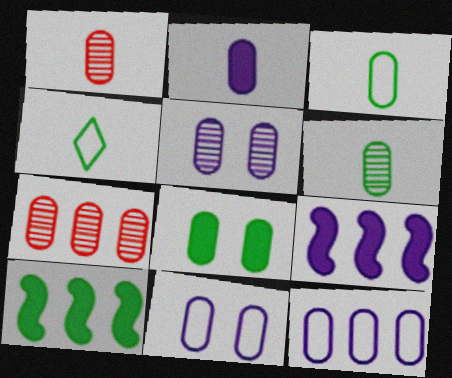[[1, 2, 3], 
[1, 8, 12], 
[2, 5, 12], 
[5, 6, 7]]